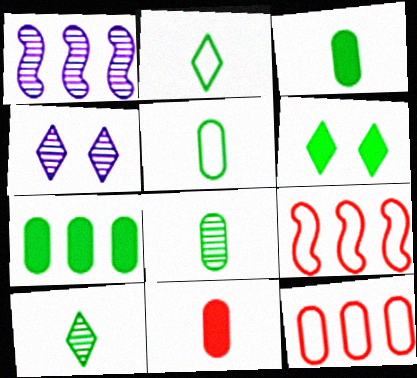[[3, 4, 9], 
[3, 5, 8]]